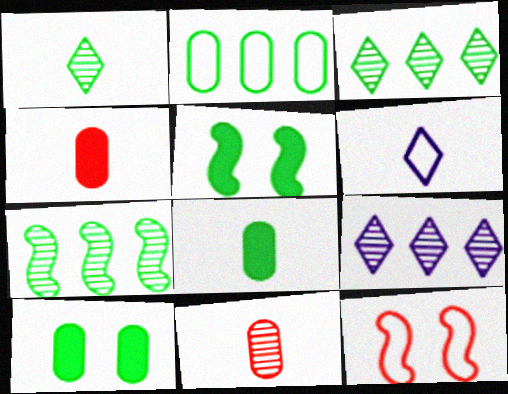[[1, 2, 5], 
[2, 6, 12], 
[8, 9, 12]]